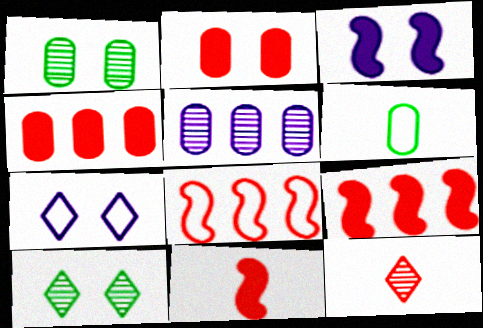[[2, 5, 6], 
[2, 8, 12], 
[6, 7, 8]]